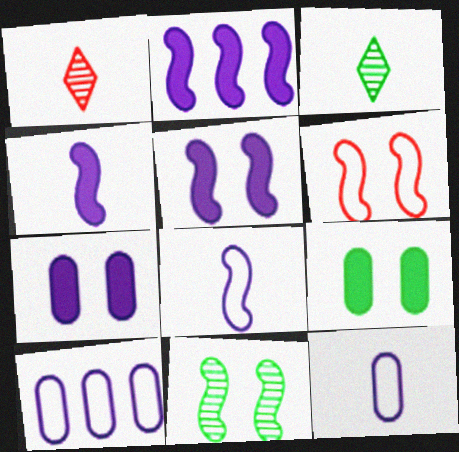[[2, 4, 5], 
[5, 6, 11]]